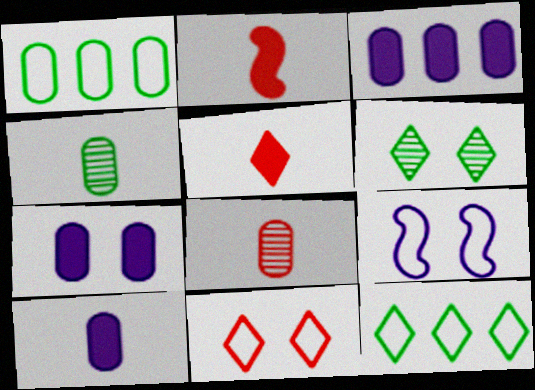[[1, 7, 8], 
[3, 7, 10]]